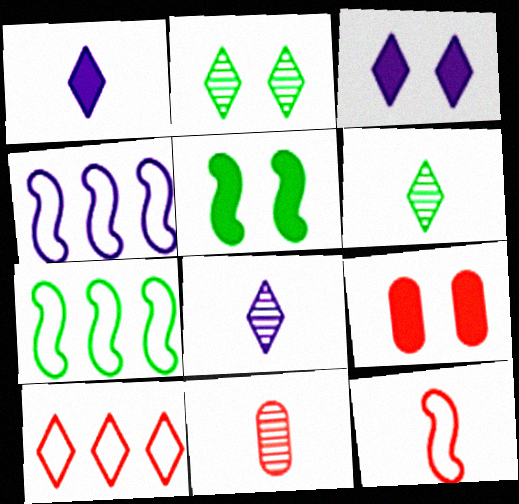[[1, 2, 10], 
[3, 5, 9], 
[3, 6, 10], 
[3, 7, 11], 
[4, 6, 9], 
[7, 8, 9]]